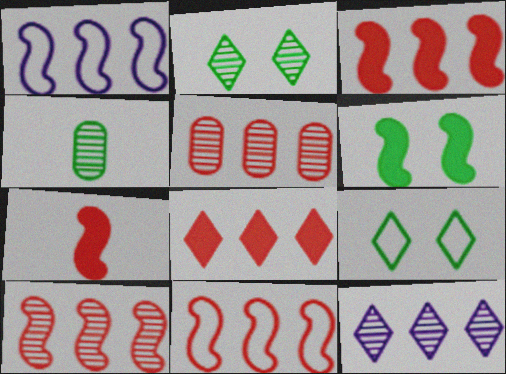[[3, 10, 11], 
[5, 8, 11]]